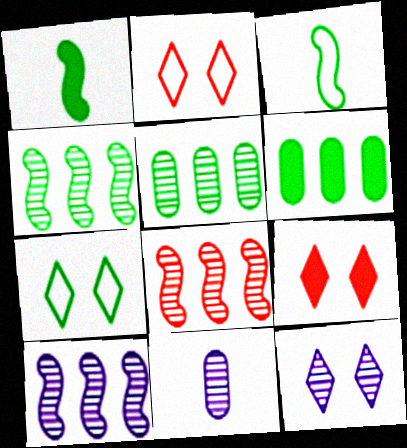[[1, 5, 7], 
[4, 8, 10], 
[7, 9, 12], 
[10, 11, 12]]